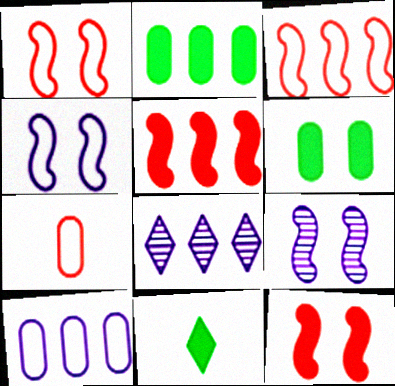[[2, 3, 8]]